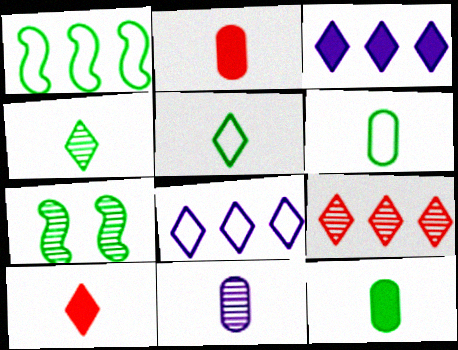[[2, 6, 11], 
[2, 7, 8], 
[7, 9, 11]]